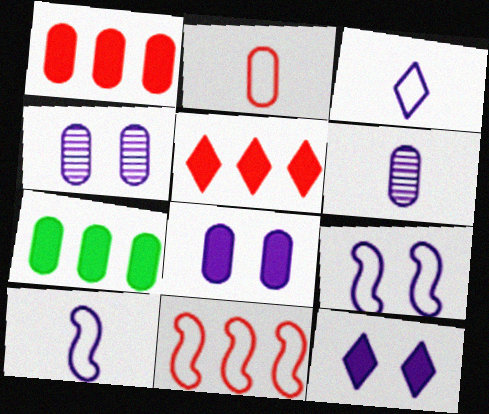[[2, 4, 7], 
[4, 9, 12]]